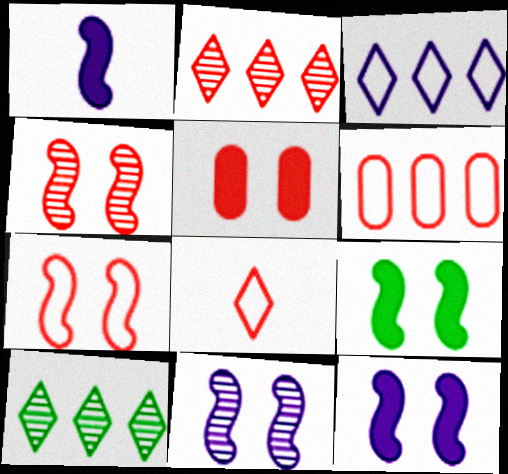[[6, 7, 8], 
[7, 9, 11]]